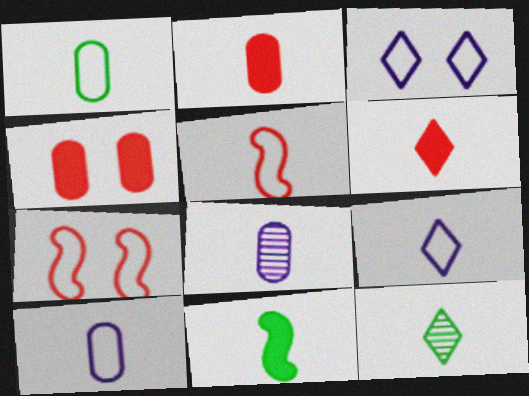[[1, 2, 8], 
[1, 5, 9], 
[1, 11, 12], 
[6, 9, 12]]